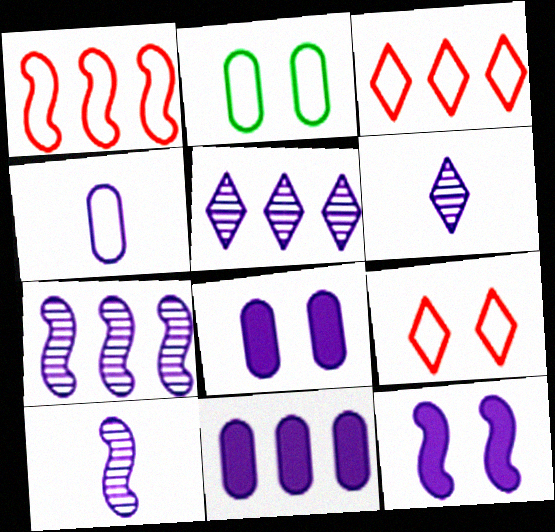[[4, 5, 12]]